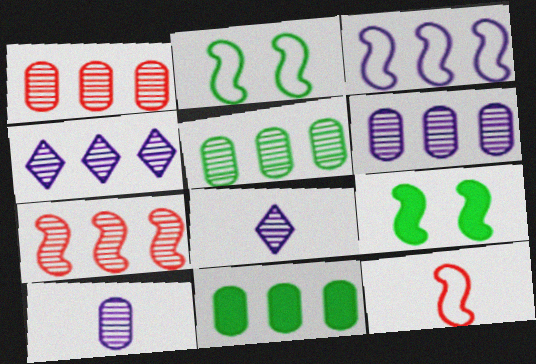[[1, 5, 6], 
[2, 3, 12], 
[4, 5, 7]]